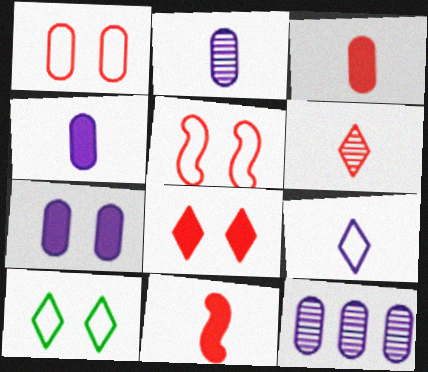[[10, 11, 12]]